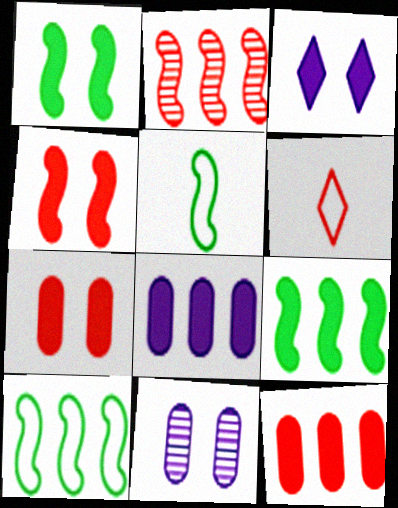[[1, 3, 7], 
[2, 6, 7], 
[6, 9, 11]]